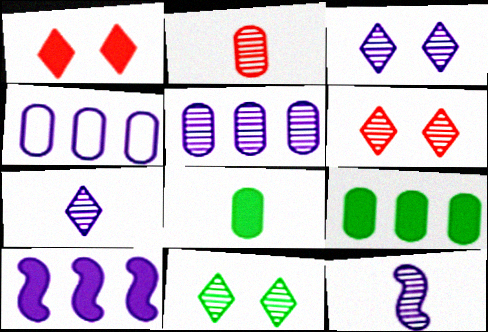[[1, 8, 10], 
[3, 5, 12], 
[3, 6, 11]]